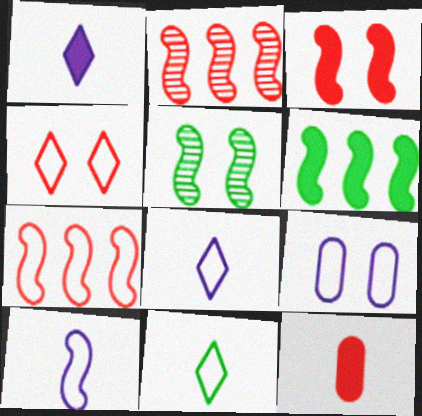[[2, 4, 12], 
[7, 9, 11]]